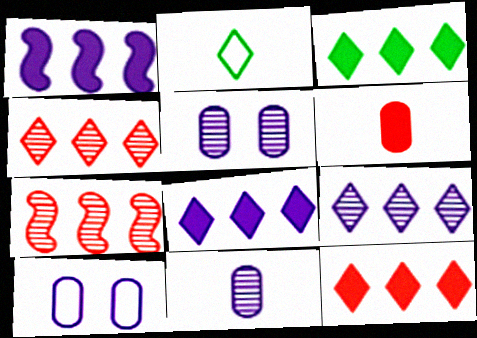[[3, 8, 12]]